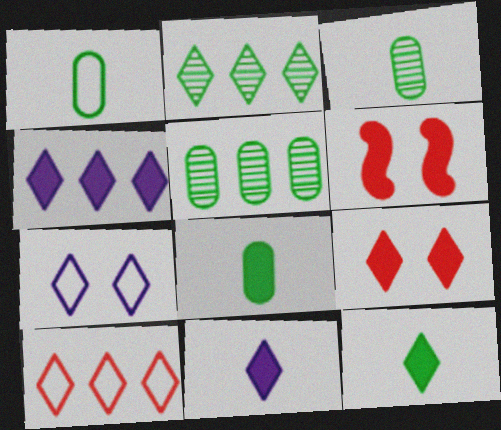[[1, 3, 8], 
[2, 4, 10], 
[4, 6, 8], 
[4, 9, 12]]